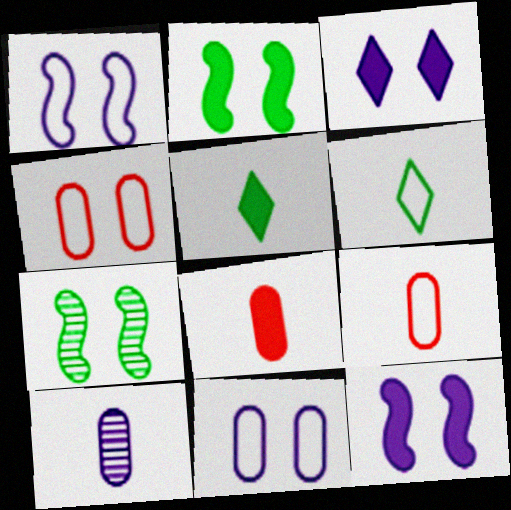[[3, 4, 7]]